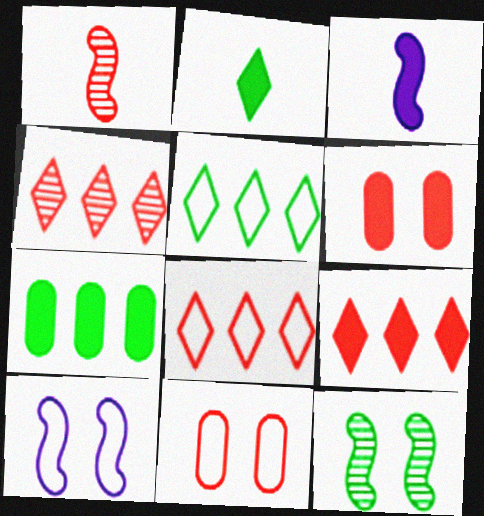[[1, 6, 8], 
[1, 9, 11], 
[4, 8, 9]]